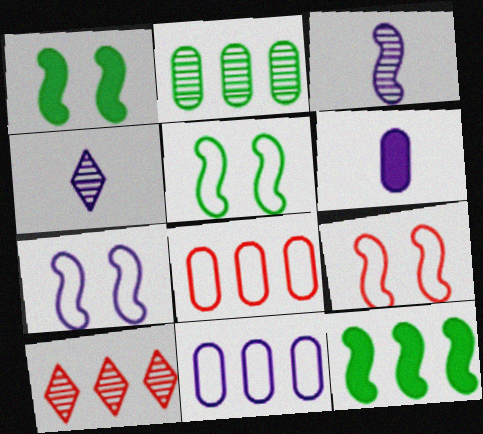[[1, 4, 8], 
[3, 9, 12], 
[5, 6, 10], 
[5, 7, 9], 
[10, 11, 12]]